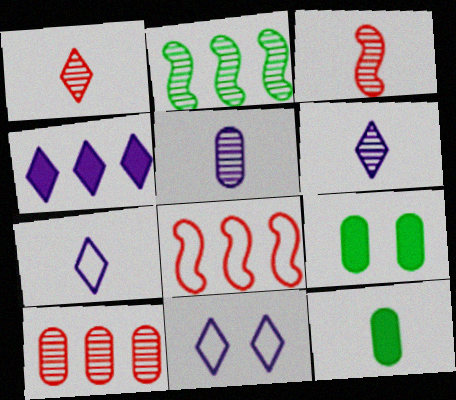[[3, 7, 12], 
[4, 6, 11], 
[6, 8, 9]]